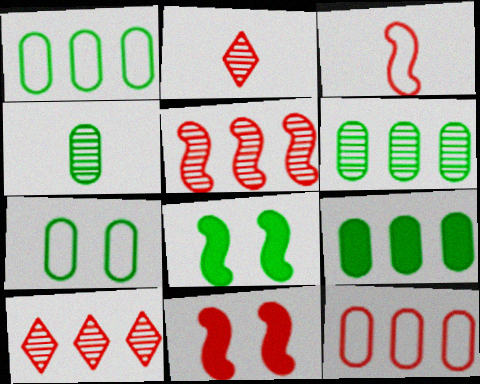[[1, 6, 9], 
[2, 11, 12], 
[3, 5, 11], 
[4, 7, 9]]